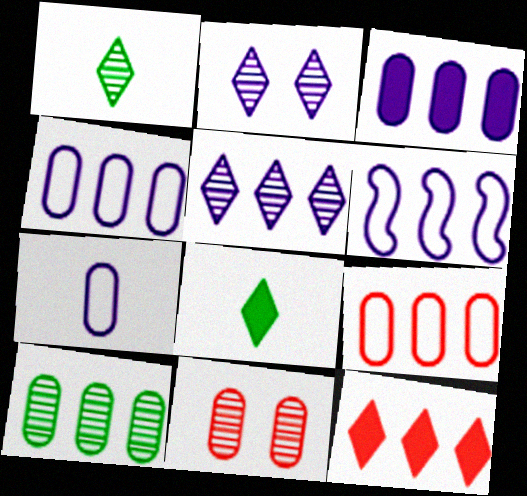[[3, 5, 6], 
[3, 9, 10], 
[6, 8, 11], 
[6, 10, 12]]